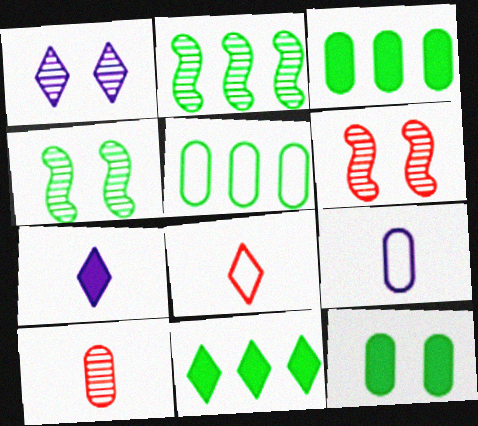[[1, 2, 10], 
[1, 8, 11], 
[2, 5, 11], 
[5, 6, 7], 
[6, 9, 11]]